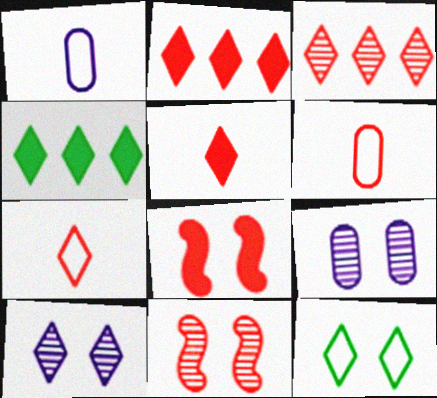[[1, 4, 11], 
[2, 6, 11], 
[3, 6, 8], 
[4, 7, 10], 
[8, 9, 12]]